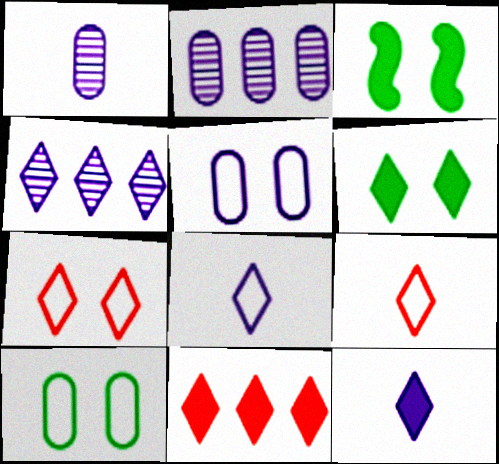[[2, 3, 9], 
[4, 6, 9], 
[6, 11, 12]]